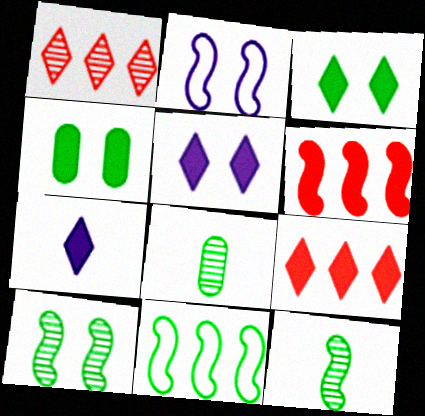[[2, 6, 12], 
[2, 8, 9], 
[3, 7, 9], 
[3, 8, 11], 
[4, 6, 7]]